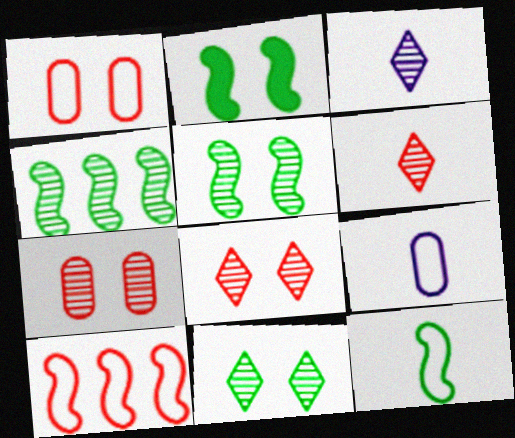[[2, 4, 12], 
[3, 4, 7]]